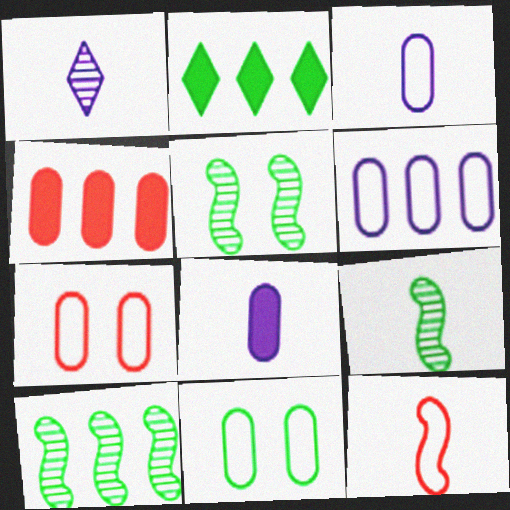[[2, 9, 11], 
[5, 9, 10]]